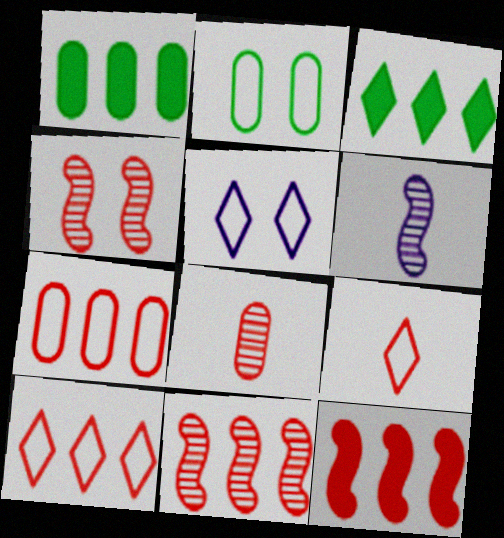[]